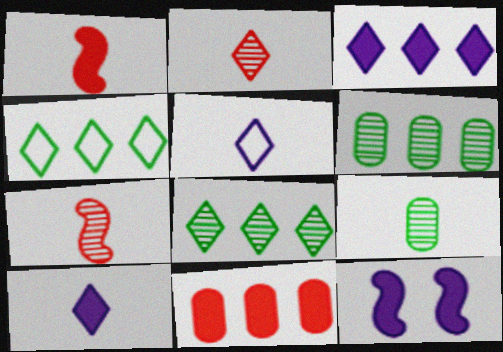[[1, 5, 9]]